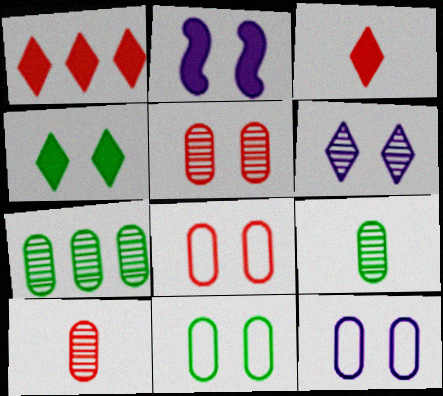[[2, 6, 12], 
[8, 11, 12]]